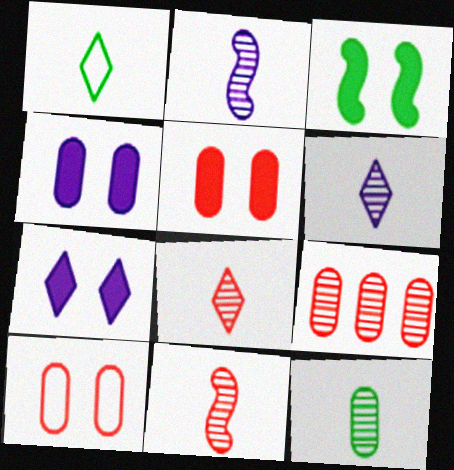[[2, 8, 12], 
[3, 5, 7], 
[6, 11, 12]]